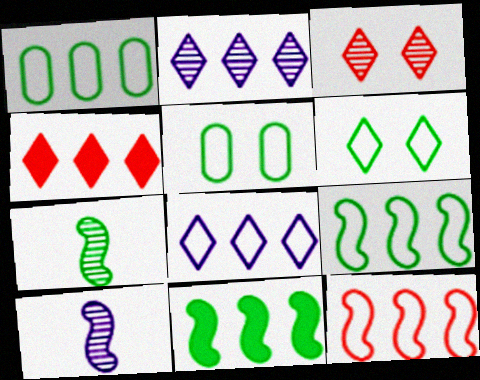[[1, 8, 12], 
[4, 5, 10]]